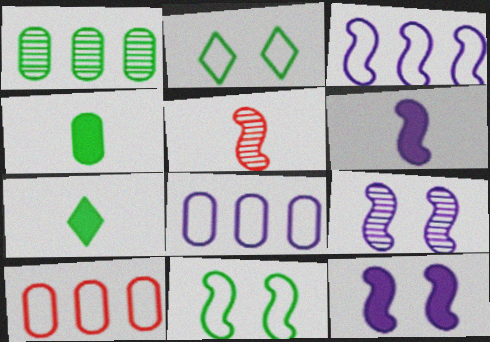[[1, 7, 11], 
[3, 6, 9], 
[7, 9, 10]]